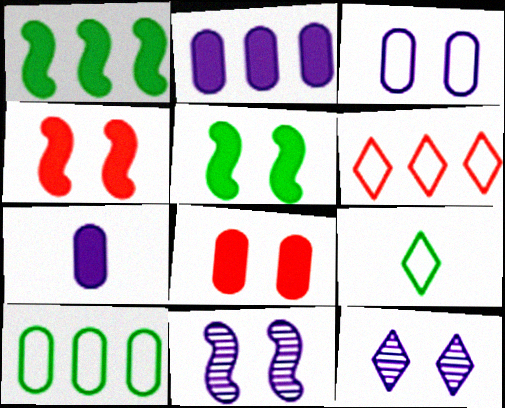[]